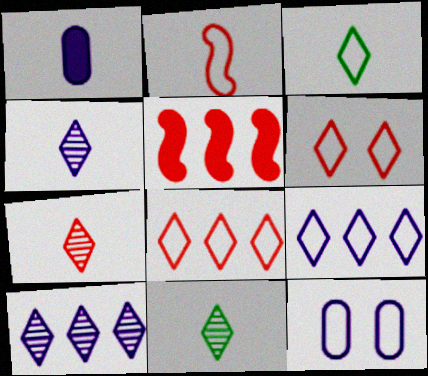[[1, 2, 11], 
[3, 6, 9], 
[4, 7, 11], 
[5, 11, 12]]